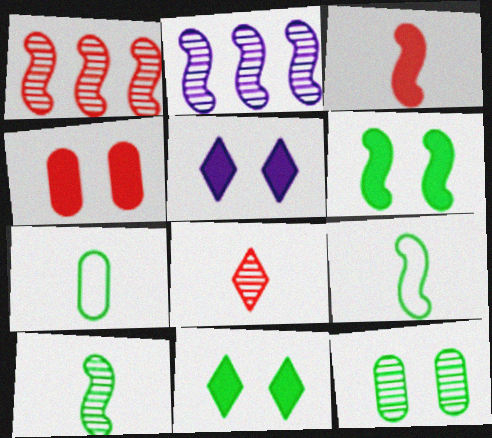[[1, 5, 7], 
[2, 8, 12], 
[4, 5, 6]]